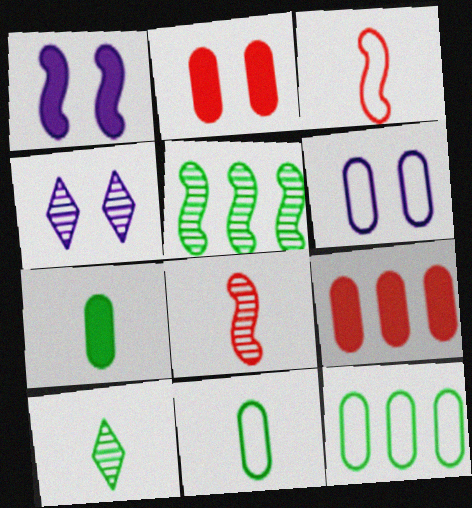[[1, 3, 5], 
[1, 4, 6]]